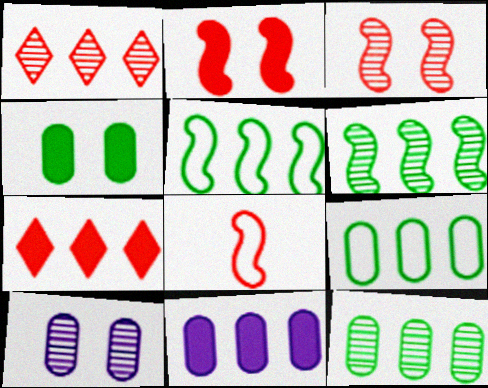[[1, 5, 11]]